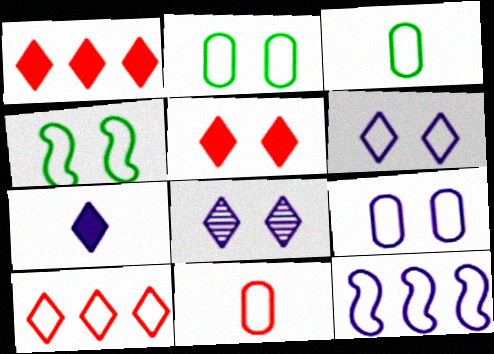[]